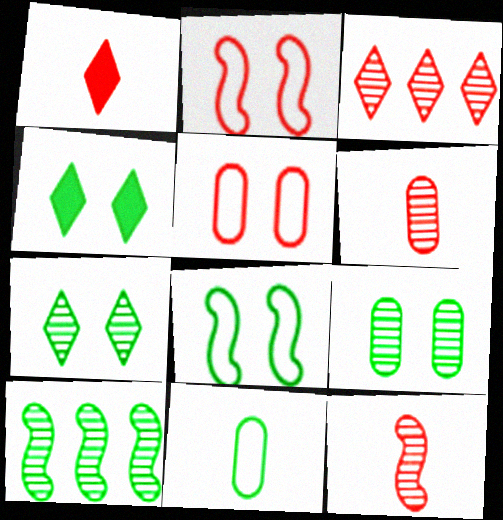[[4, 8, 9], 
[4, 10, 11]]